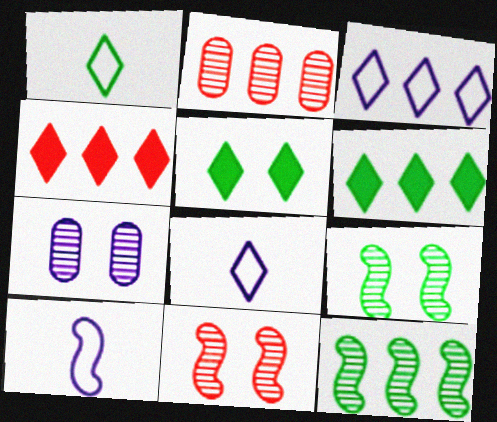[[2, 5, 10]]